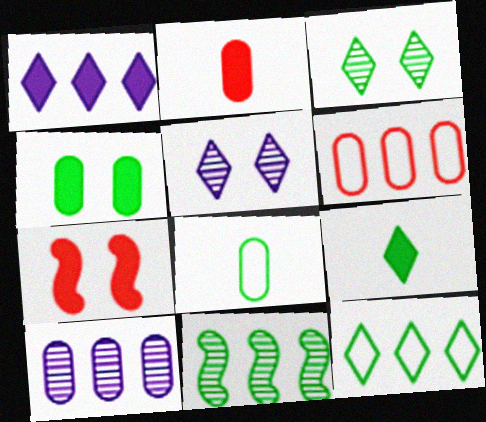[[1, 6, 11], 
[3, 9, 12]]